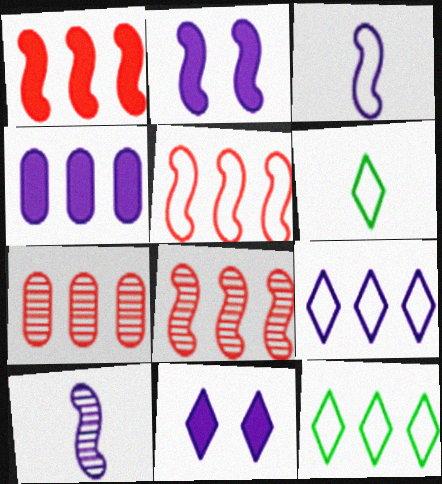[[1, 5, 8], 
[2, 6, 7], 
[4, 8, 12]]